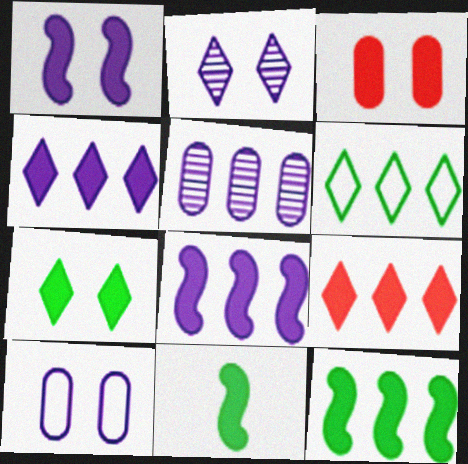[[1, 2, 10], 
[1, 3, 7], 
[3, 4, 11]]